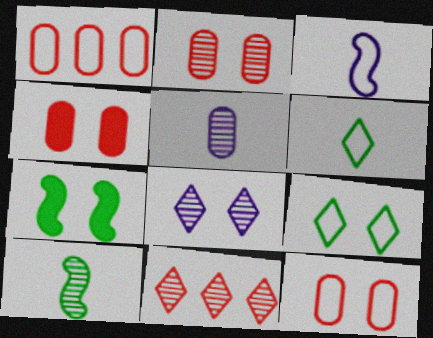[[1, 3, 9], 
[2, 4, 12], 
[7, 8, 12]]